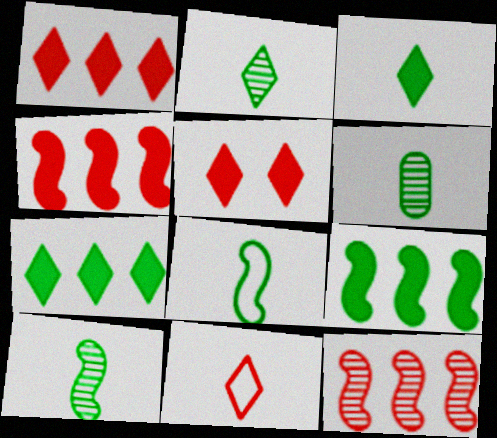[[2, 6, 10], 
[3, 6, 8]]